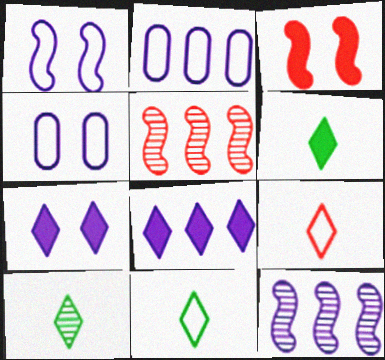[[2, 3, 10], 
[2, 8, 12], 
[4, 5, 6], 
[6, 10, 11]]